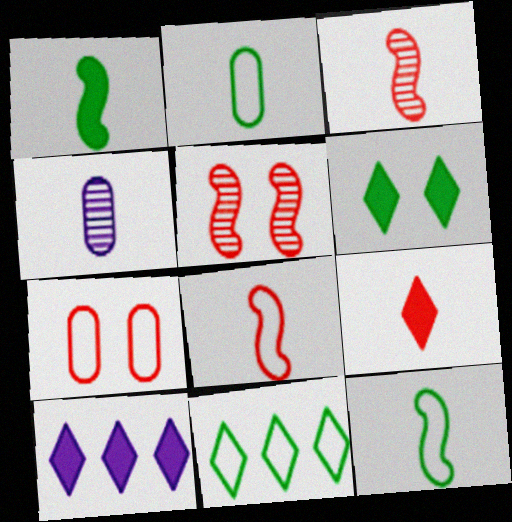[[2, 5, 10], 
[4, 9, 12], 
[6, 9, 10]]